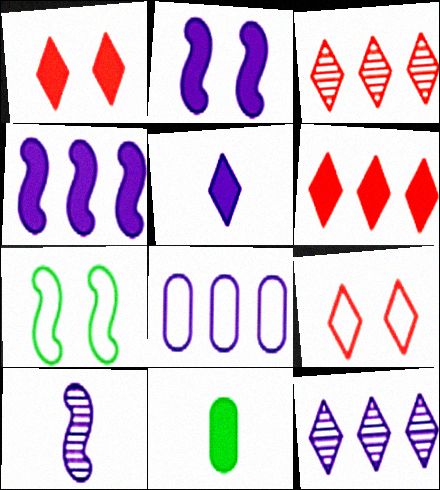[[1, 4, 11], 
[2, 6, 11], 
[4, 8, 12]]